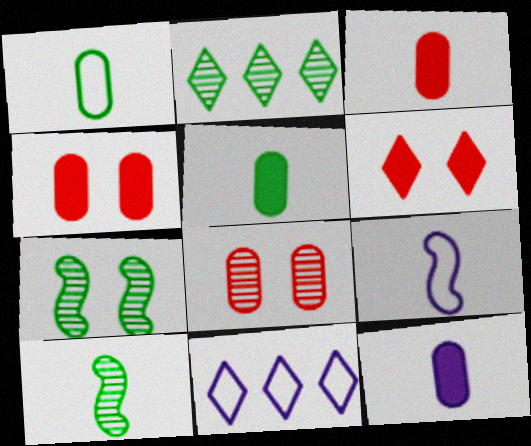[[2, 4, 9], 
[3, 5, 12], 
[3, 7, 11], 
[4, 10, 11]]